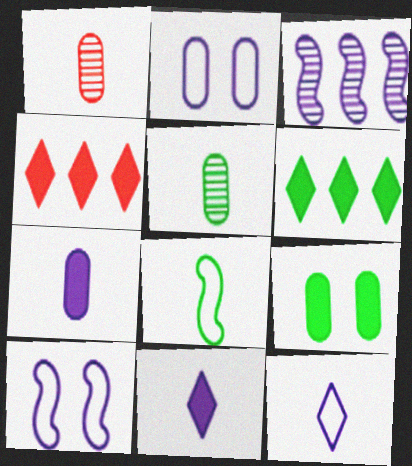[[1, 6, 10], 
[1, 8, 11], 
[2, 3, 11], 
[4, 5, 10]]